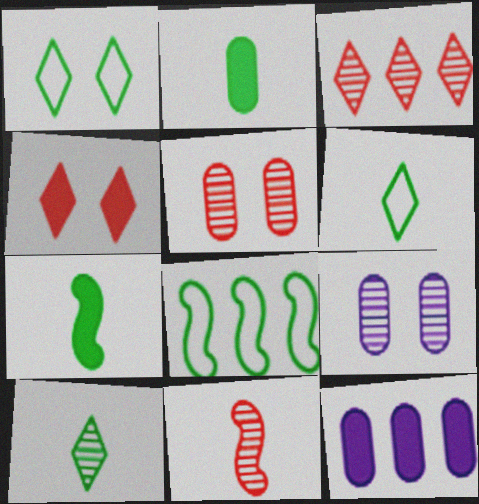[[1, 11, 12], 
[3, 5, 11], 
[3, 8, 12], 
[4, 7, 12]]